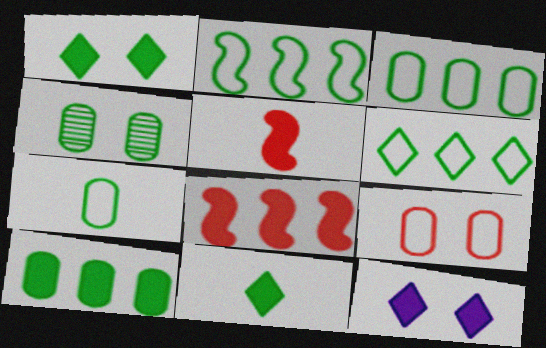[[2, 3, 6], 
[2, 4, 11], 
[4, 7, 10], 
[5, 10, 12]]